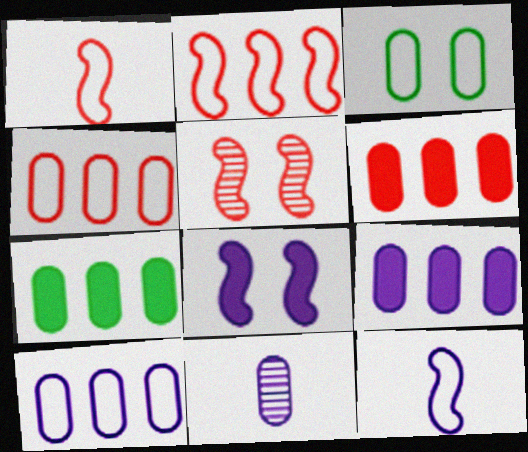[[3, 6, 11], 
[6, 7, 9]]